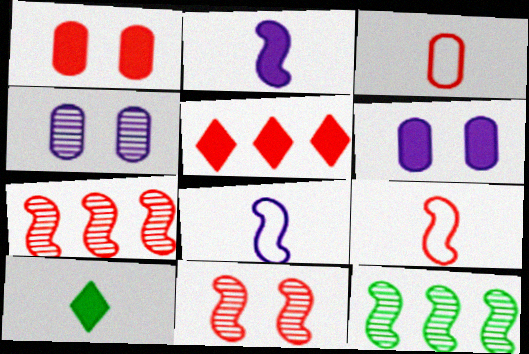[[3, 5, 11]]